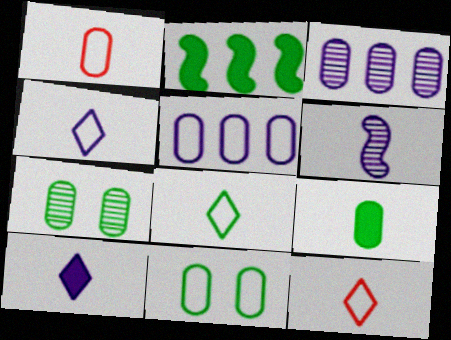[[1, 5, 11], 
[2, 7, 8], 
[4, 8, 12], 
[6, 9, 12]]